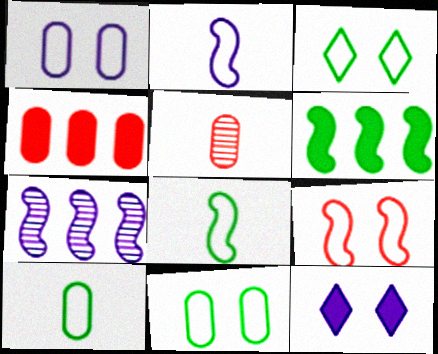[[1, 3, 9]]